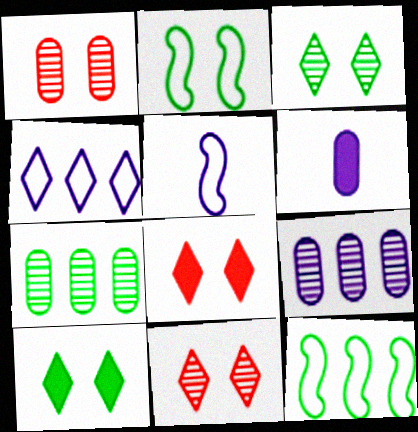[[5, 7, 8], 
[6, 11, 12]]